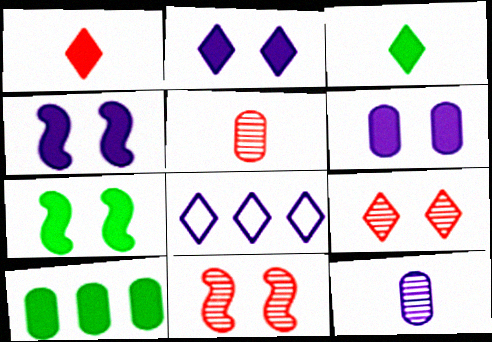[[1, 4, 10], 
[2, 4, 6], 
[3, 7, 10], 
[3, 8, 9], 
[4, 8, 12], 
[5, 7, 8]]